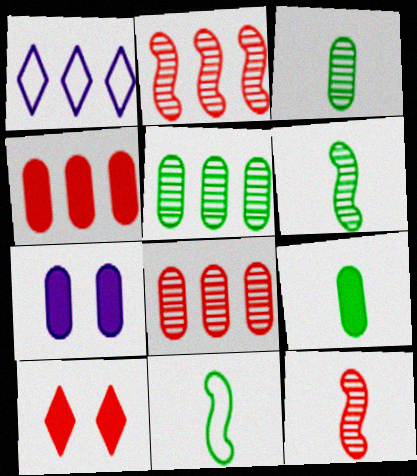[[4, 7, 9]]